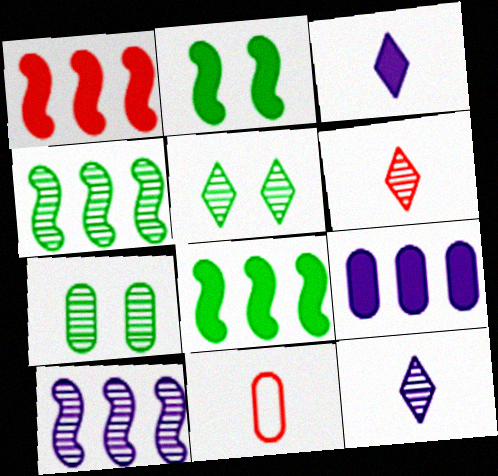[[6, 7, 10], 
[7, 9, 11]]